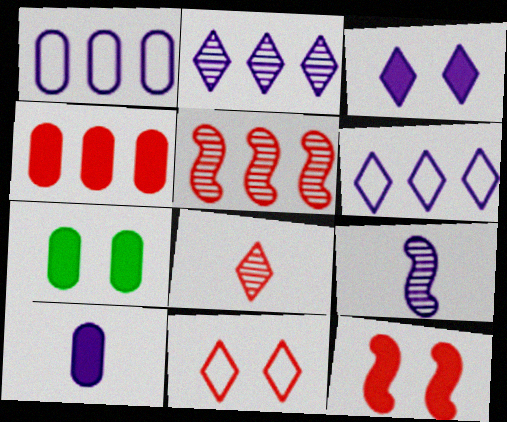[[1, 3, 9], 
[3, 7, 12], 
[4, 7, 10]]